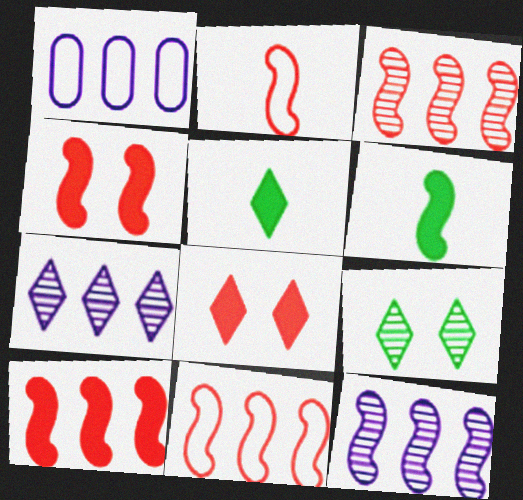[[2, 3, 4], 
[3, 10, 11]]